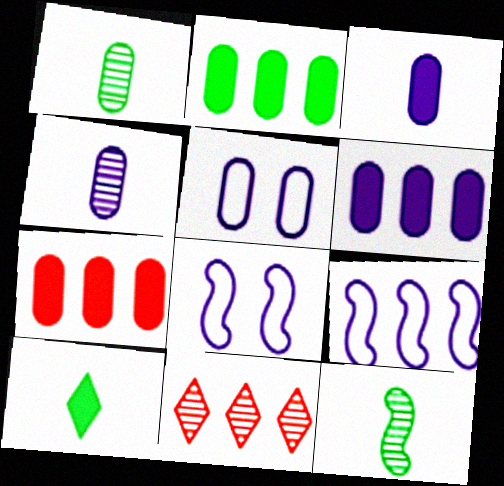[[1, 5, 7], 
[2, 6, 7], 
[2, 9, 11], 
[4, 5, 6]]